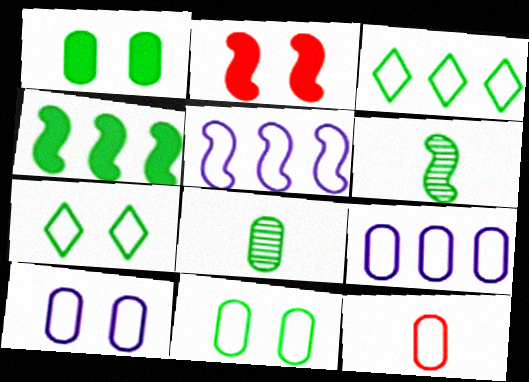[[1, 3, 6], 
[2, 5, 6], 
[4, 7, 8], 
[5, 7, 12], 
[9, 11, 12]]